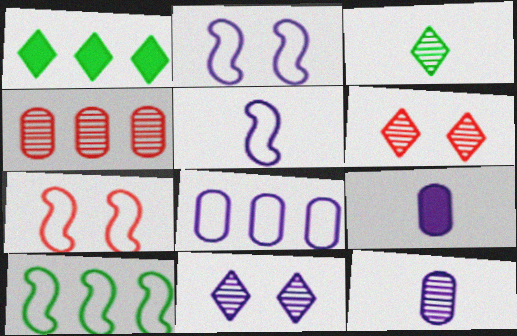[[1, 7, 12], 
[5, 7, 10], 
[6, 9, 10]]